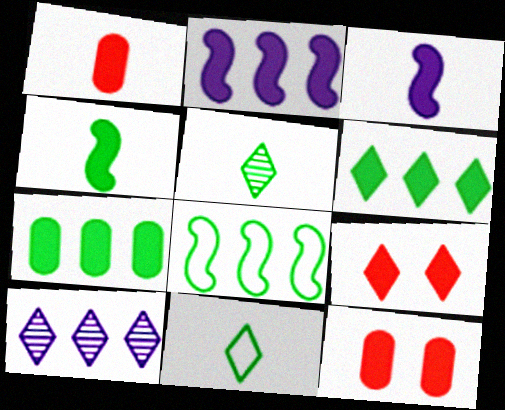[[3, 6, 12], 
[3, 7, 9], 
[9, 10, 11]]